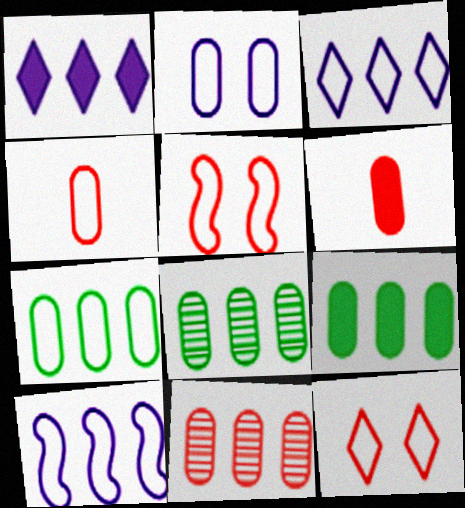[[2, 4, 7], 
[2, 6, 8], 
[7, 8, 9]]